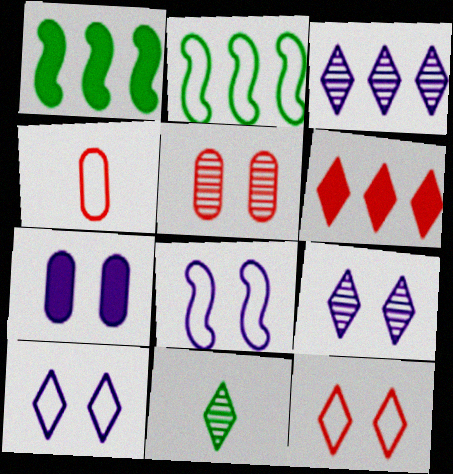[[1, 4, 9], 
[2, 4, 10], 
[6, 10, 11], 
[7, 8, 9]]